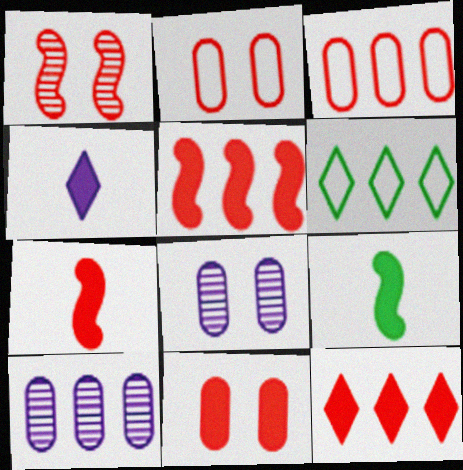[[5, 6, 10], 
[6, 7, 8], 
[7, 11, 12]]